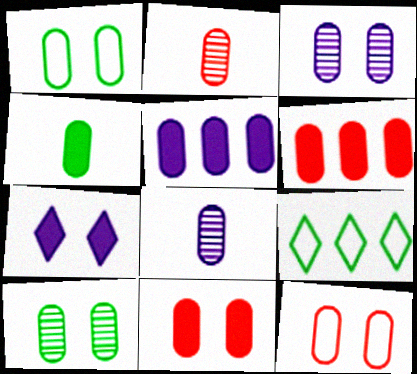[[1, 2, 5], 
[1, 3, 11], 
[1, 6, 8], 
[2, 6, 12], 
[4, 5, 11]]